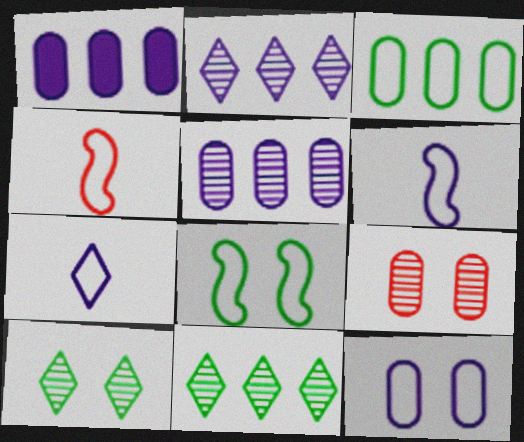[[1, 4, 10]]